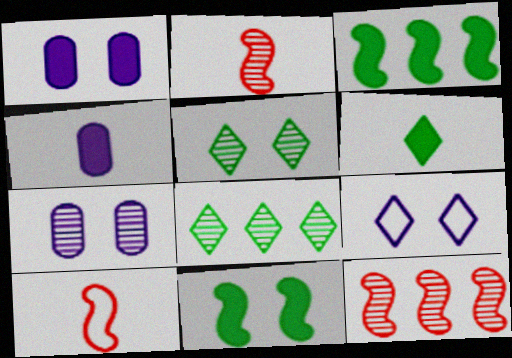[[1, 8, 10], 
[2, 7, 8]]